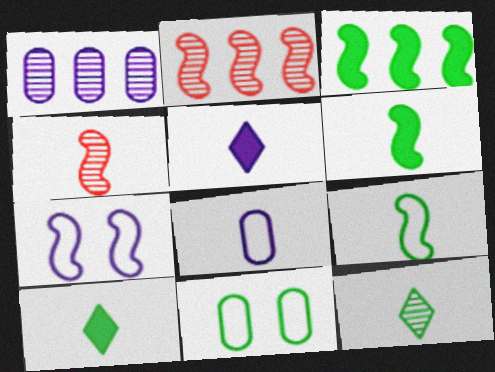[[1, 5, 7], 
[2, 5, 11], 
[2, 6, 7], 
[3, 4, 7], 
[3, 11, 12], 
[4, 8, 10]]